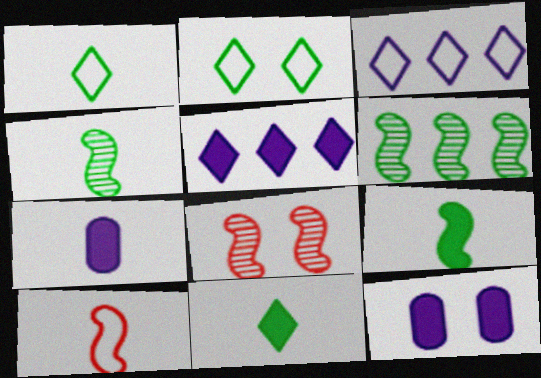[[2, 8, 12]]